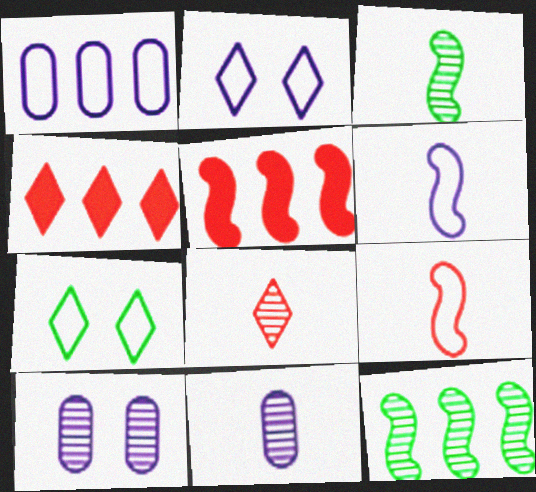[[1, 2, 6], 
[1, 4, 12], 
[1, 7, 9], 
[3, 8, 11], 
[5, 7, 11], 
[8, 10, 12]]